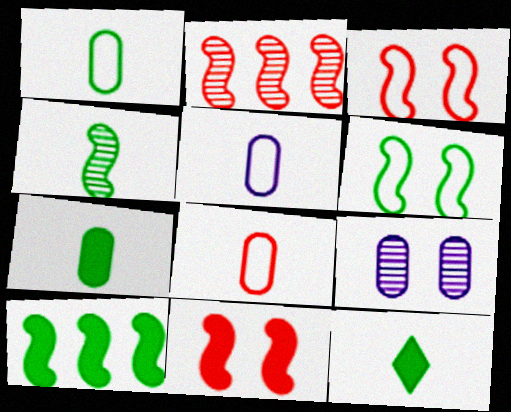[[1, 4, 12], 
[1, 5, 8], 
[4, 6, 10]]